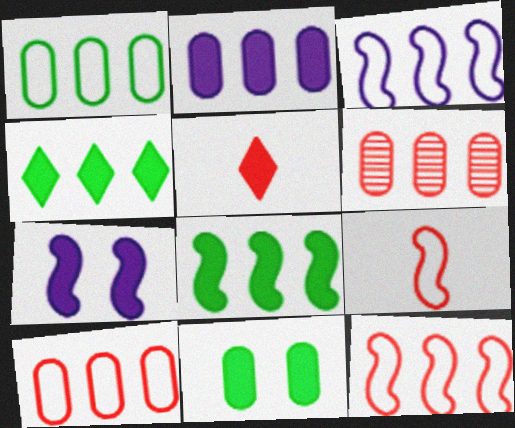[[1, 2, 6], 
[3, 4, 6]]